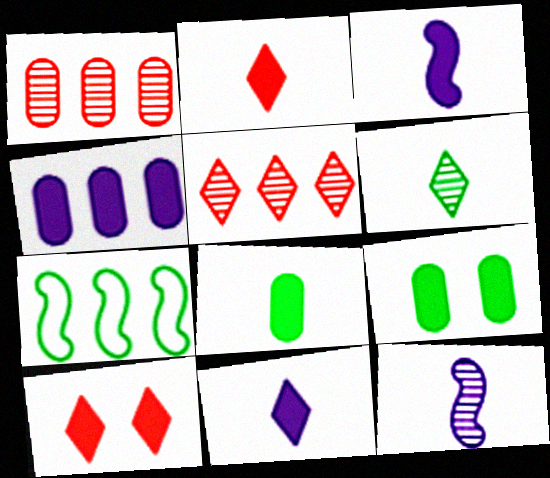[[2, 3, 8], 
[4, 5, 7], 
[6, 7, 9]]